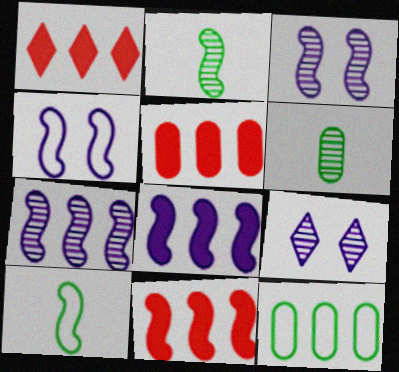[[1, 4, 6], 
[1, 5, 11], 
[1, 7, 12], 
[2, 4, 11], 
[3, 10, 11], 
[5, 9, 10]]